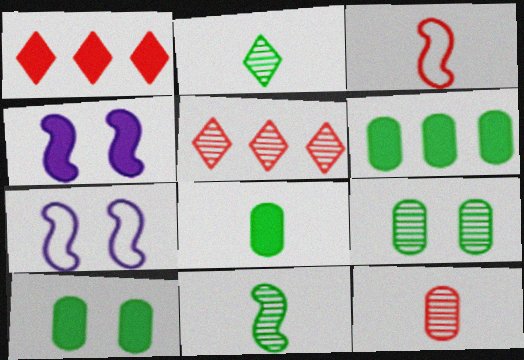[[1, 4, 8], 
[5, 7, 8], 
[6, 8, 10]]